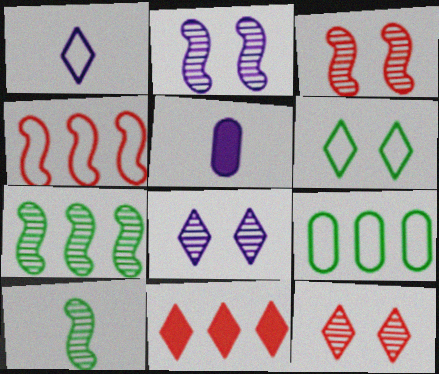[]